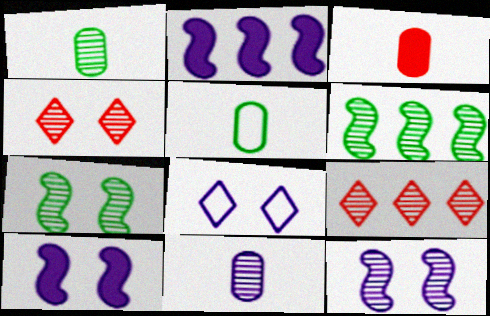[[1, 9, 12], 
[2, 4, 5], 
[2, 8, 11], 
[3, 5, 11], 
[3, 6, 8], 
[4, 6, 11], 
[5, 9, 10], 
[7, 9, 11]]